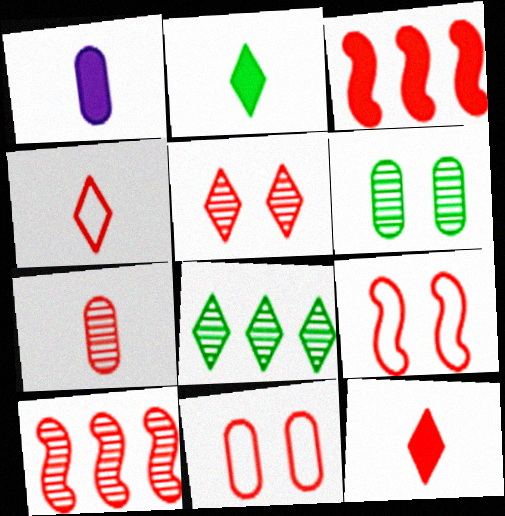[[1, 8, 9], 
[5, 7, 10], 
[10, 11, 12]]